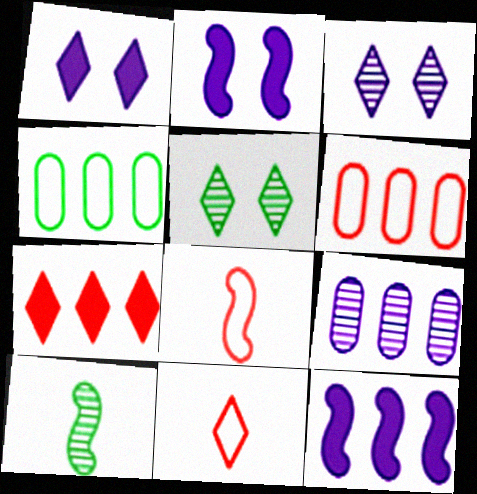[[1, 6, 10]]